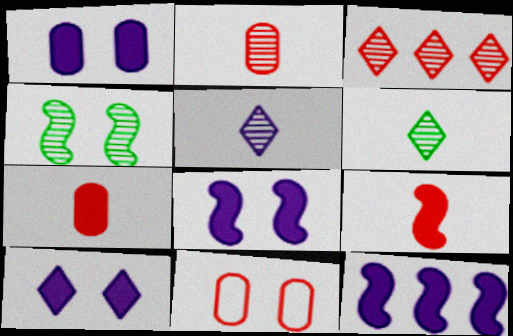[[1, 8, 10], 
[3, 9, 11], 
[4, 10, 11], 
[6, 11, 12]]